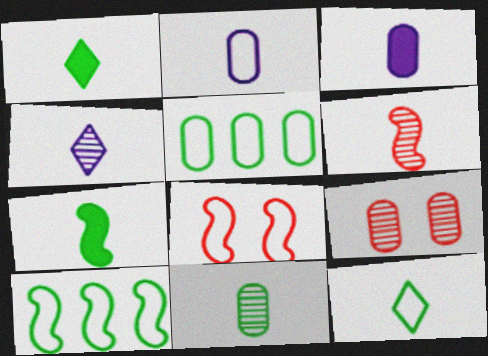[[1, 2, 6], 
[3, 5, 9], 
[3, 6, 12], 
[4, 6, 11], 
[7, 11, 12]]